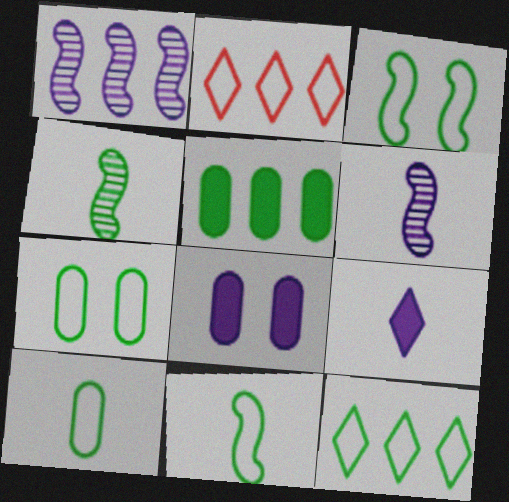[[1, 2, 5], 
[2, 4, 8], 
[3, 10, 12], 
[7, 11, 12]]